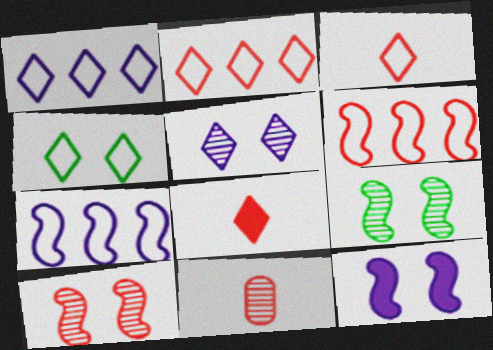[[1, 3, 4]]